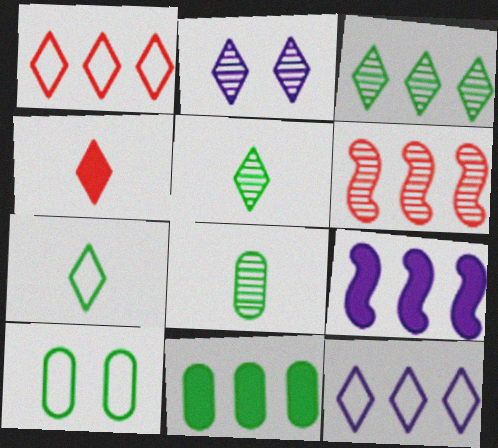[[2, 6, 8], 
[6, 11, 12], 
[8, 10, 11]]